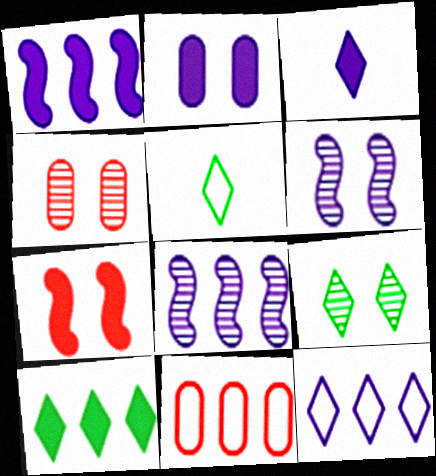[[1, 2, 3], 
[1, 4, 5], 
[4, 6, 9], 
[5, 9, 10], 
[8, 10, 11]]